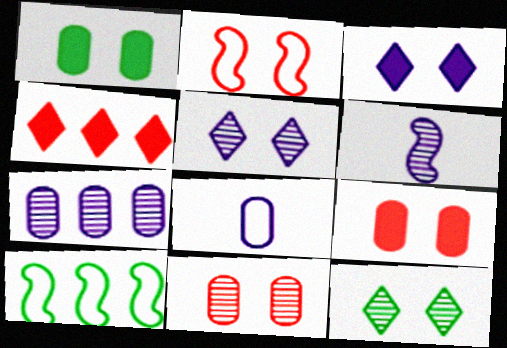[[1, 2, 5], 
[4, 7, 10], 
[5, 6, 7]]